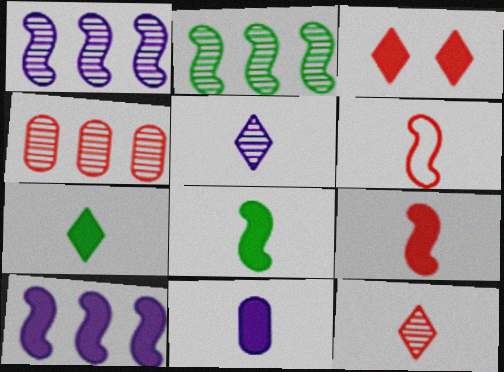[[3, 4, 6], 
[7, 9, 11]]